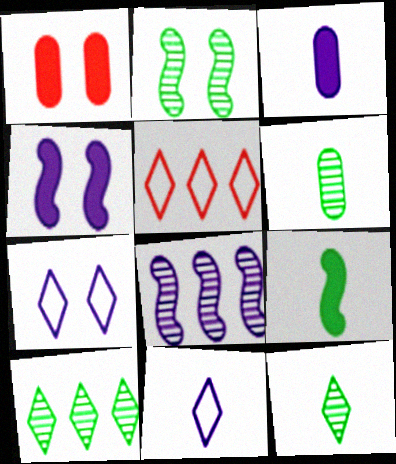[[1, 2, 7], 
[2, 3, 5], 
[2, 6, 10], 
[3, 7, 8], 
[4, 5, 6]]